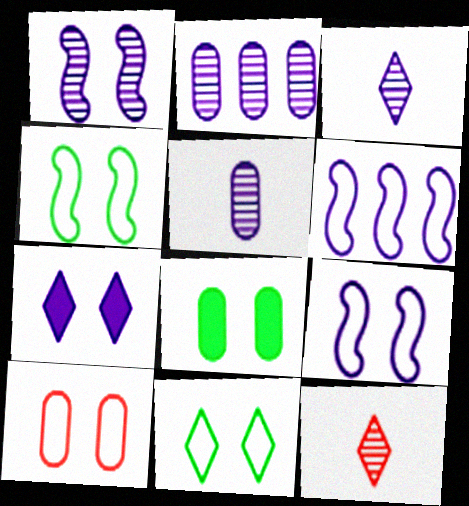[[1, 2, 3], 
[5, 6, 7], 
[6, 8, 12], 
[9, 10, 11]]